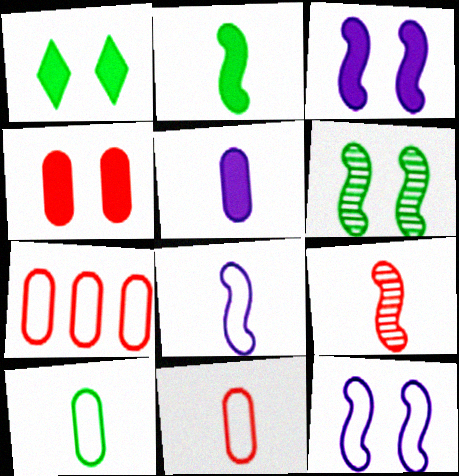[[1, 3, 4], 
[2, 8, 9]]